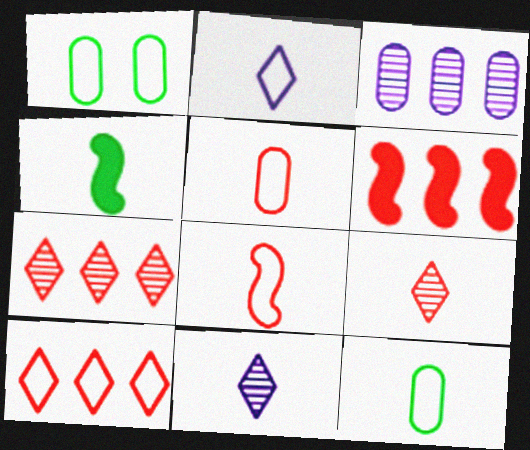[[1, 6, 11], 
[2, 8, 12], 
[4, 5, 11]]